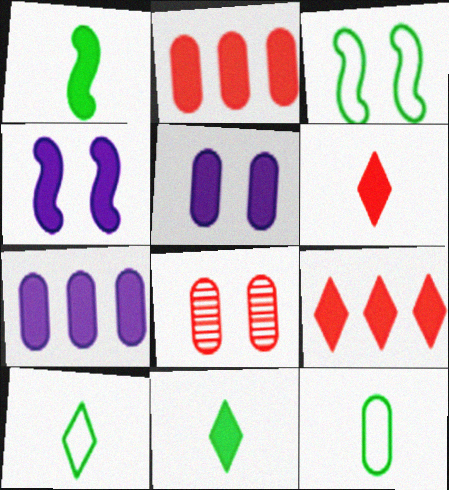[[1, 5, 9], 
[2, 4, 11], 
[7, 8, 12]]